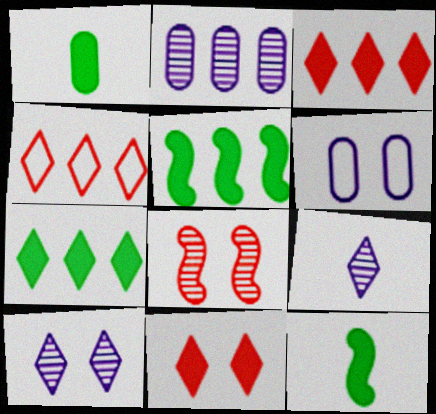[[2, 4, 5]]